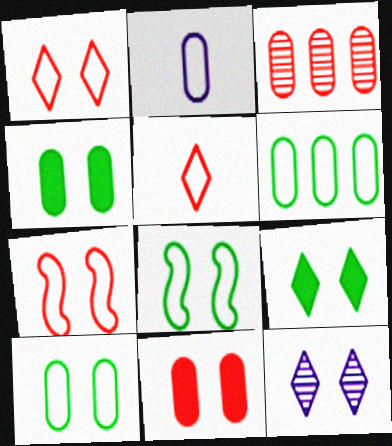[[1, 9, 12], 
[2, 3, 4], 
[4, 7, 12], 
[8, 11, 12]]